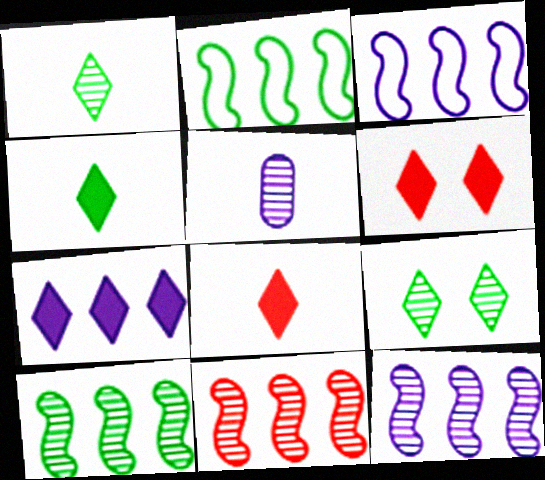[[2, 5, 6], 
[4, 6, 7], 
[5, 9, 11], 
[10, 11, 12]]